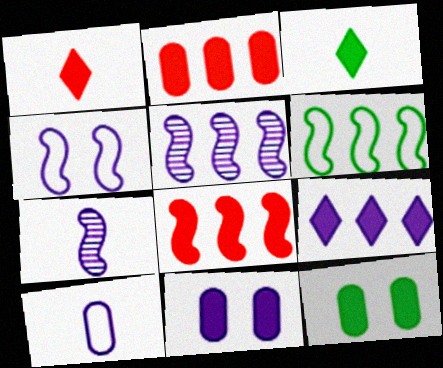[[3, 8, 11], 
[5, 6, 8]]